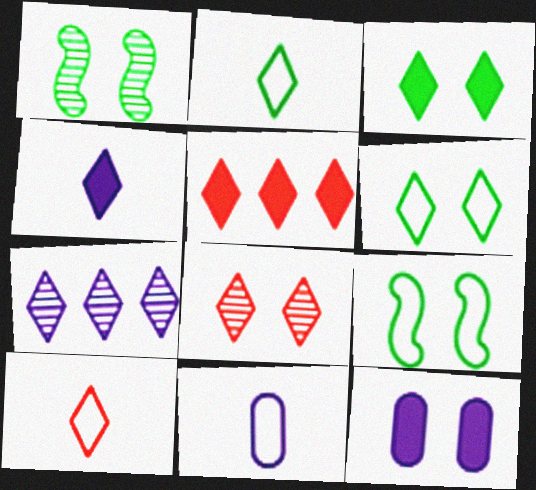[[1, 5, 11], 
[3, 4, 5], 
[3, 7, 10], 
[5, 8, 10], 
[8, 9, 12]]